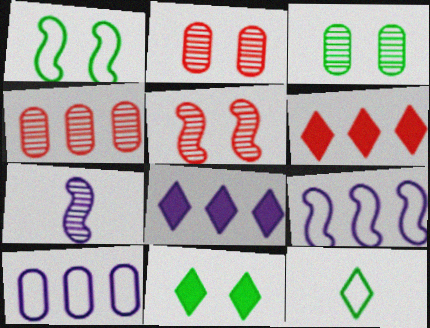[[1, 3, 11]]